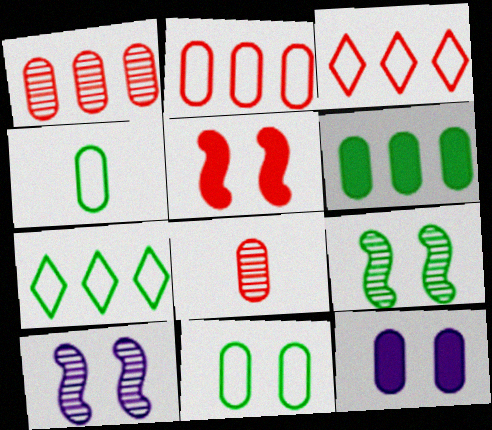[[1, 4, 12], 
[3, 5, 8]]